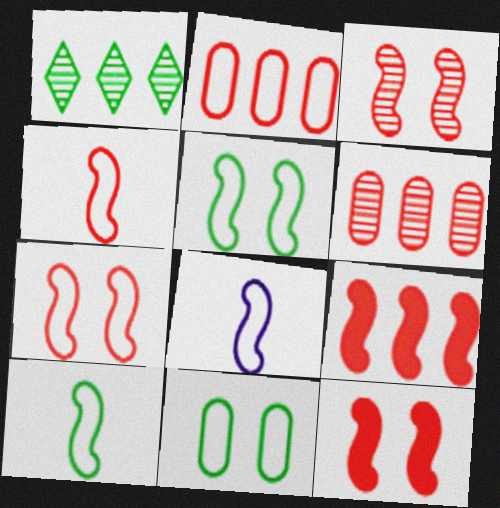[[3, 4, 9], 
[3, 7, 12], 
[4, 8, 10]]